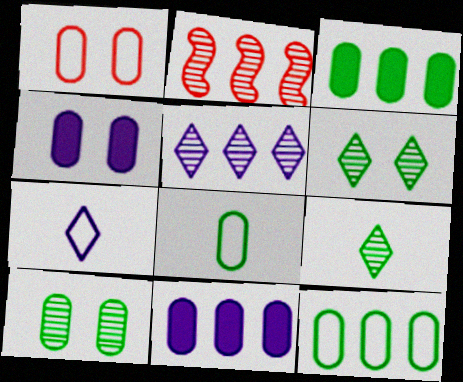[[1, 4, 10], 
[3, 8, 10]]